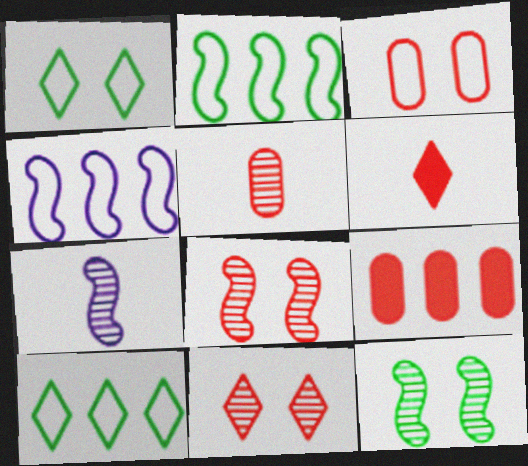[[1, 7, 9], 
[3, 5, 9]]